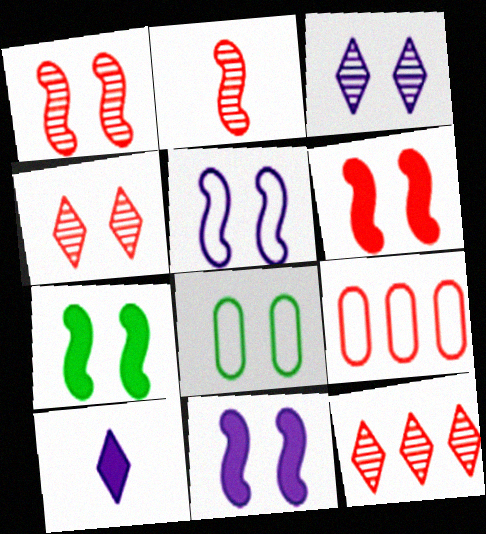[[1, 5, 7], 
[3, 6, 8], 
[4, 8, 11], 
[6, 7, 11]]